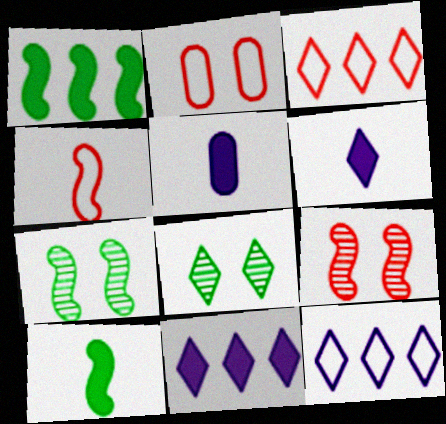[[2, 3, 4], 
[3, 5, 7], 
[3, 6, 8]]